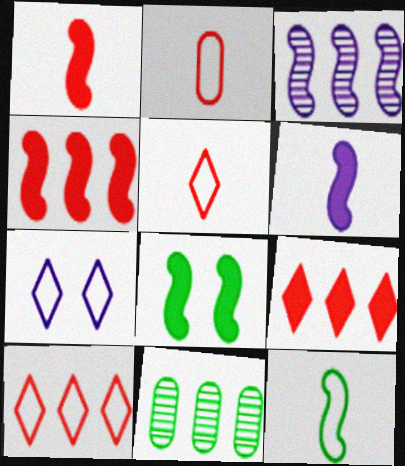[[1, 7, 11], 
[4, 6, 8]]